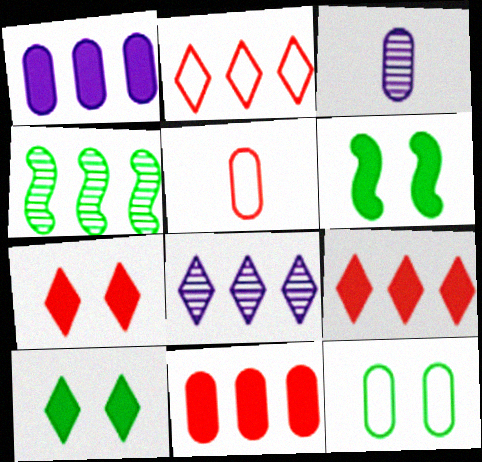[[1, 2, 4], 
[2, 3, 6], 
[3, 11, 12], 
[5, 6, 8]]